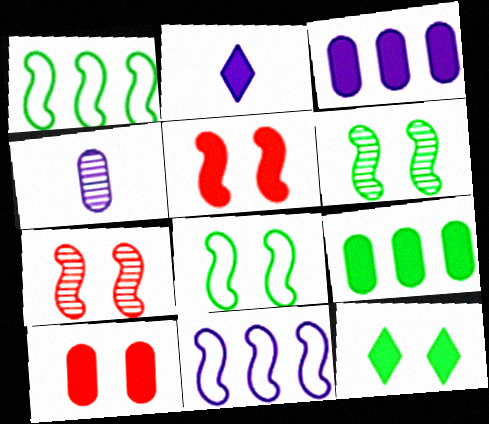[[2, 5, 9]]